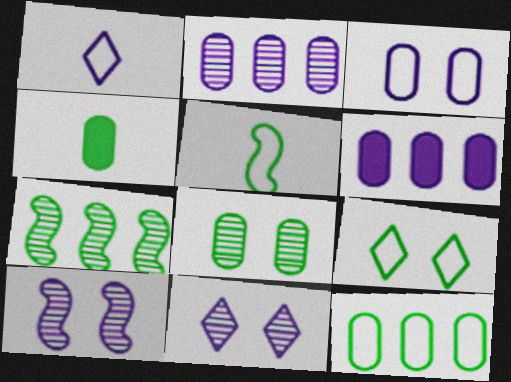[[1, 6, 10], 
[4, 7, 9], 
[4, 8, 12], 
[5, 9, 12]]